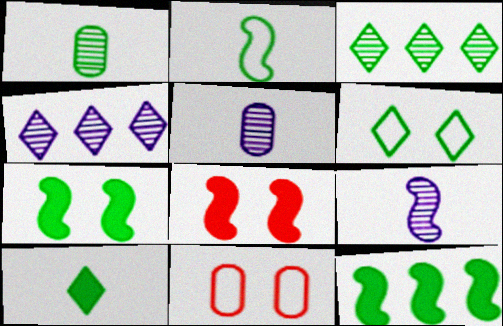[[1, 2, 10], 
[1, 6, 12], 
[3, 6, 10]]